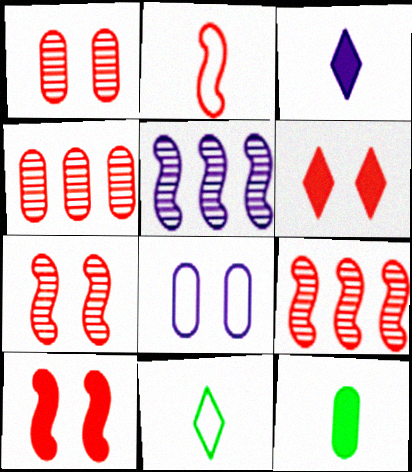[[2, 4, 6], 
[2, 9, 10], 
[3, 5, 8], 
[4, 8, 12]]